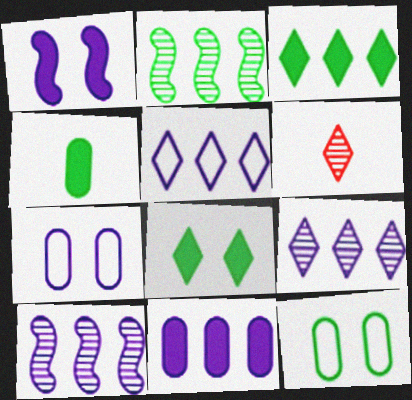[[5, 6, 8], 
[5, 10, 11]]